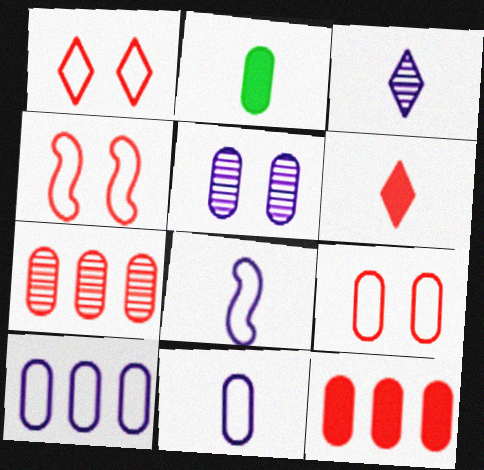[[1, 4, 9], 
[4, 6, 7]]